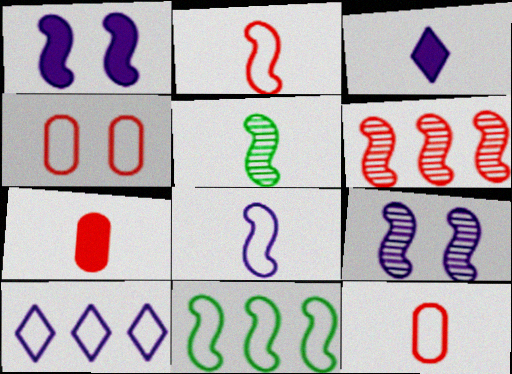[[3, 5, 12], 
[5, 6, 9]]